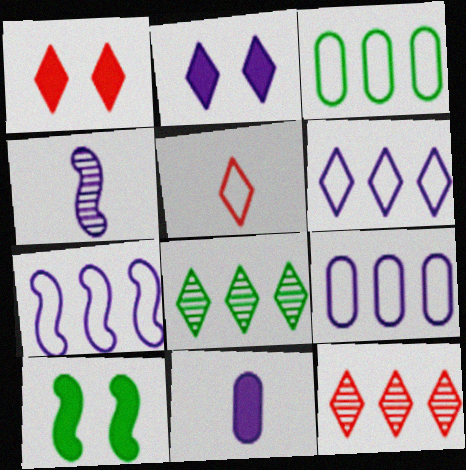[[1, 3, 4], 
[1, 5, 12], 
[2, 4, 9], 
[2, 5, 8], 
[6, 7, 9]]